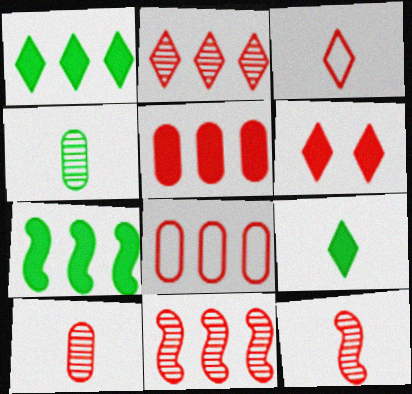[[2, 3, 6], 
[6, 8, 12]]